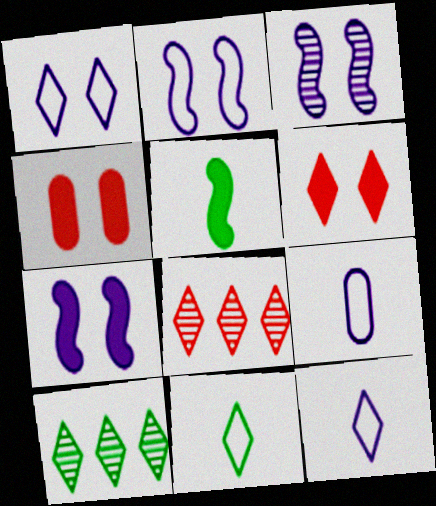[[2, 3, 7], 
[6, 10, 12]]